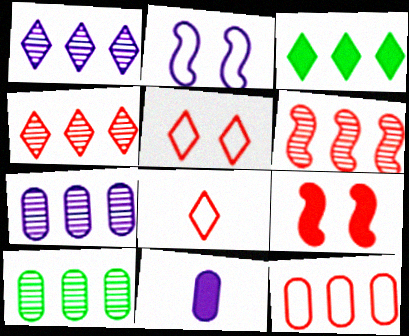[[1, 2, 11], 
[1, 6, 10], 
[3, 9, 11]]